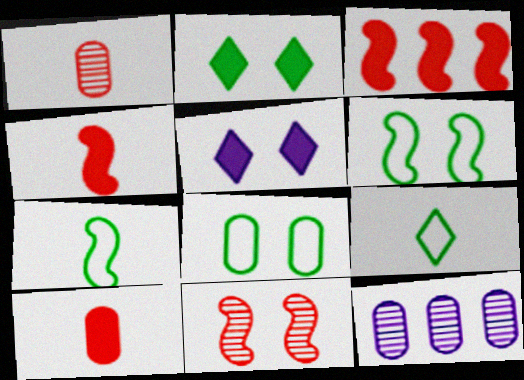[[5, 8, 11], 
[8, 10, 12]]